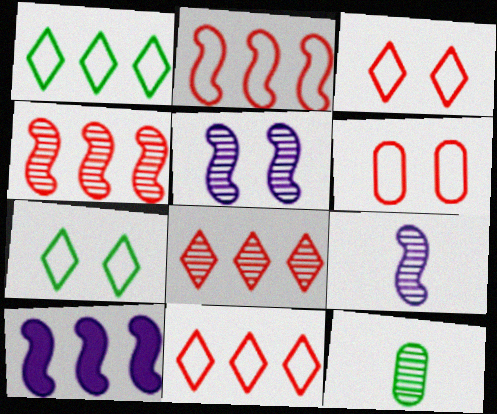[[3, 10, 12], 
[5, 8, 12]]